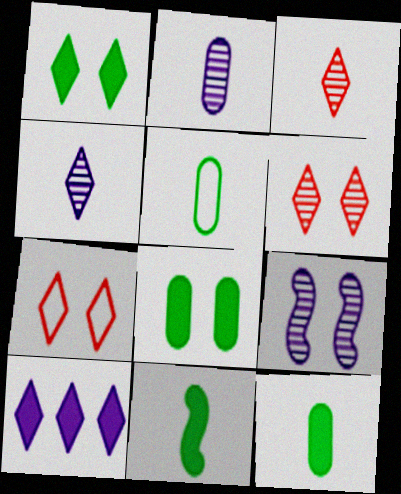[[7, 8, 9]]